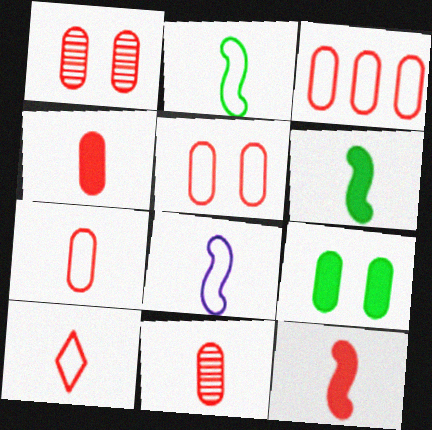[[1, 3, 4], 
[3, 5, 7], 
[4, 7, 11], 
[10, 11, 12]]